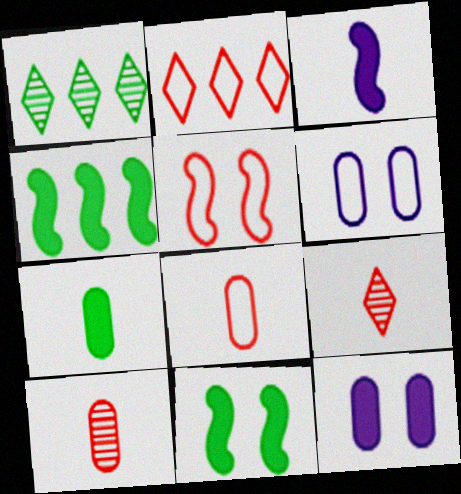[[2, 5, 8], 
[4, 6, 9]]